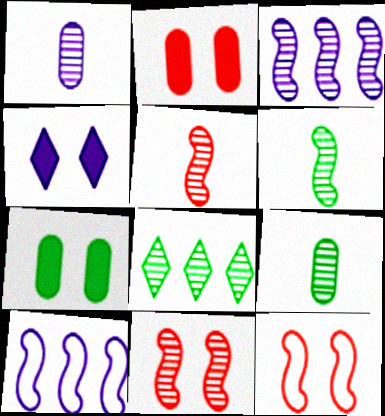[[1, 4, 10], 
[1, 8, 11], 
[3, 6, 11]]